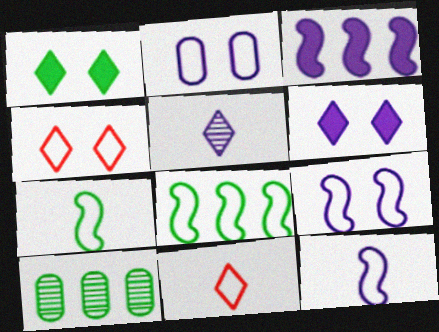[[1, 7, 10], 
[2, 3, 5], 
[2, 8, 11]]